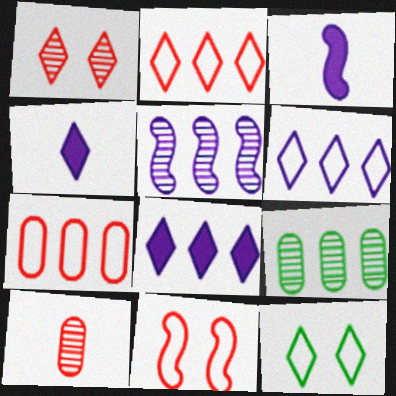[[4, 9, 11]]